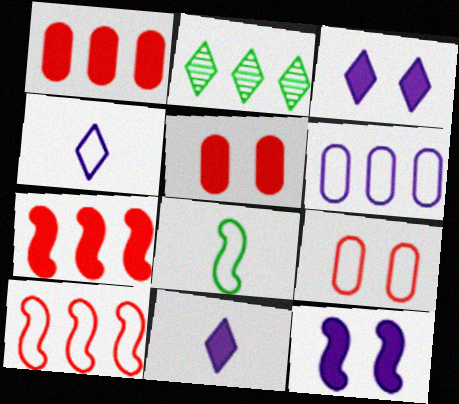[[2, 6, 7]]